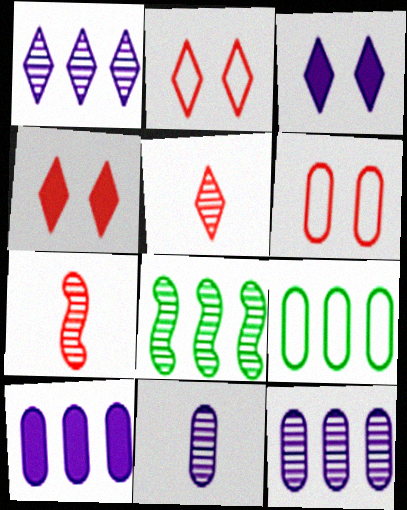[[3, 7, 9]]